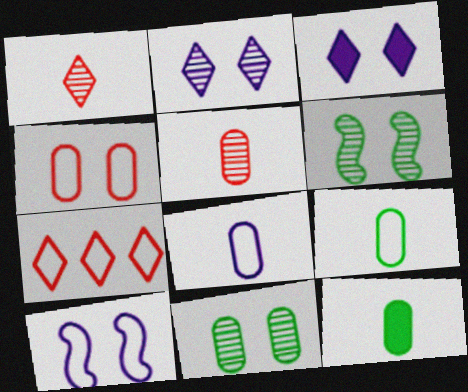[[3, 4, 6], 
[5, 8, 12], 
[7, 9, 10]]